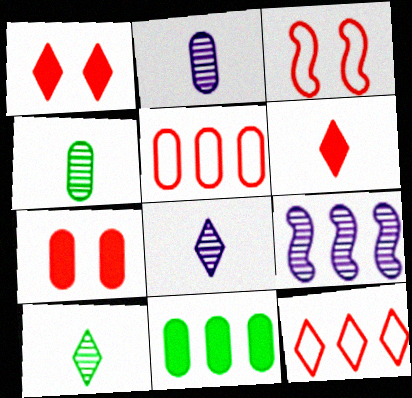[[3, 8, 11], 
[9, 11, 12]]